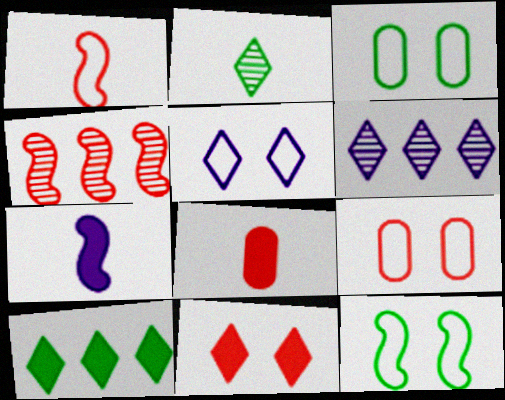[[4, 7, 12], 
[5, 9, 12], 
[6, 8, 12]]